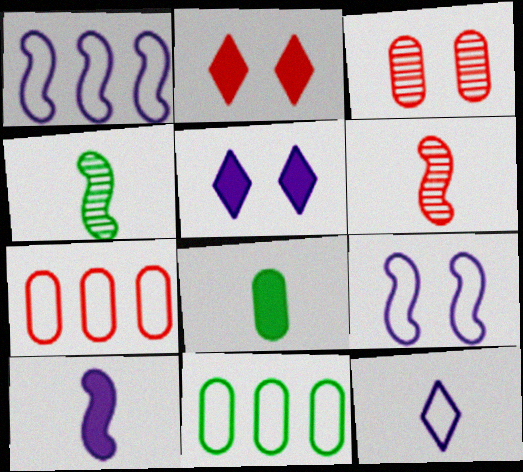[[2, 6, 7], 
[4, 5, 7], 
[5, 6, 11], 
[6, 8, 12]]